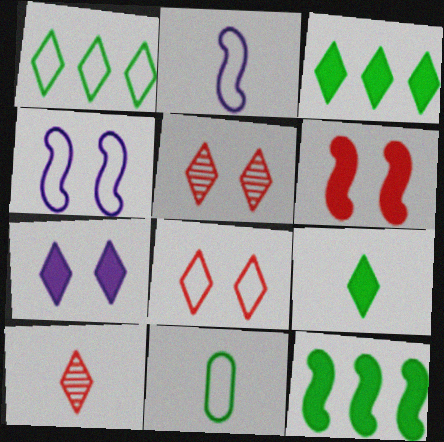[[1, 7, 10]]